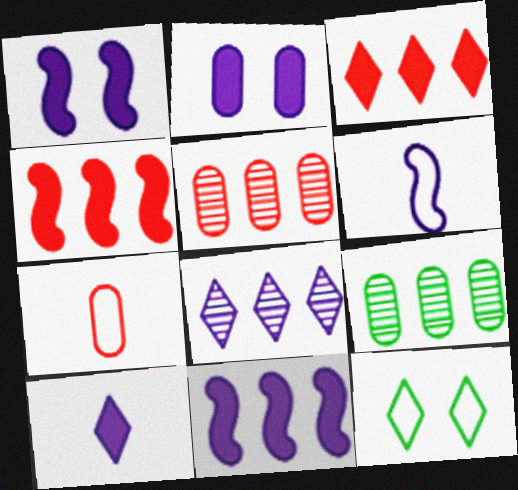[[2, 6, 8], 
[2, 7, 9], 
[2, 10, 11]]